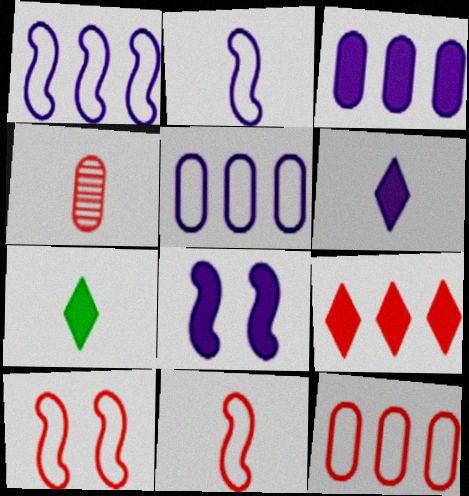[[2, 4, 7], 
[3, 6, 8], 
[4, 9, 10]]